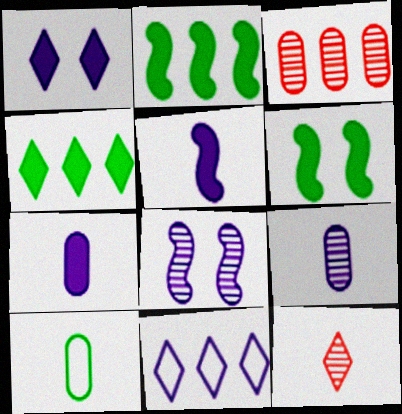[[2, 3, 11], 
[5, 10, 12], 
[7, 8, 11]]